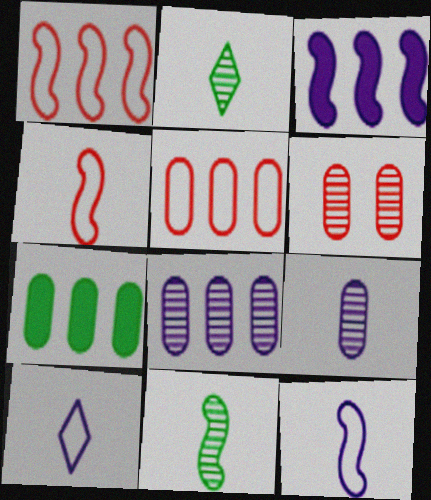[[5, 7, 8]]